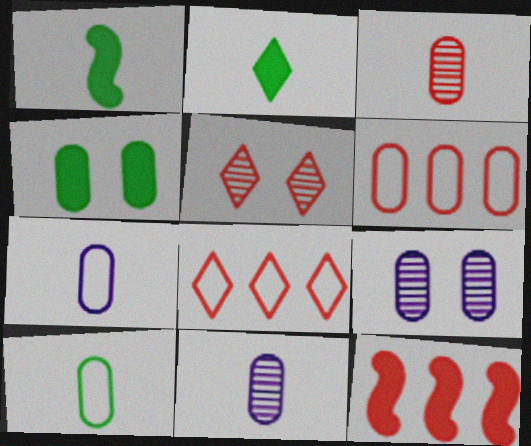[[1, 8, 9], 
[4, 6, 11]]